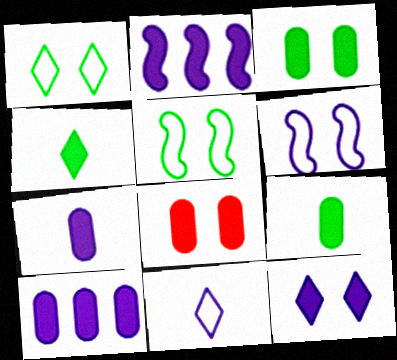[[2, 4, 8], 
[2, 7, 12], 
[8, 9, 10]]